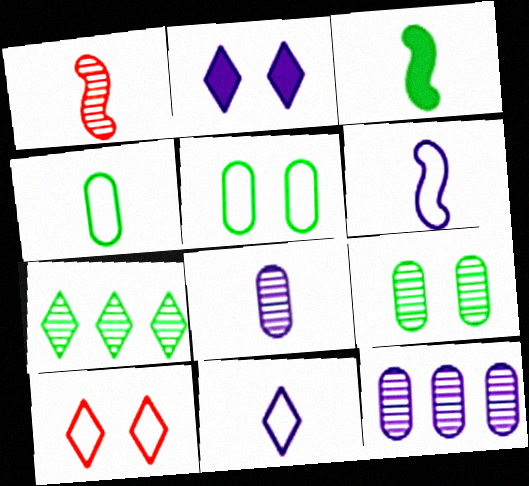[[1, 3, 6], 
[2, 6, 12], 
[3, 5, 7], 
[3, 10, 12]]